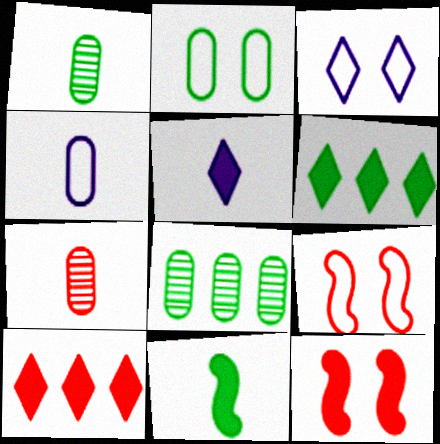[[2, 3, 9], 
[5, 8, 9], 
[7, 9, 10]]